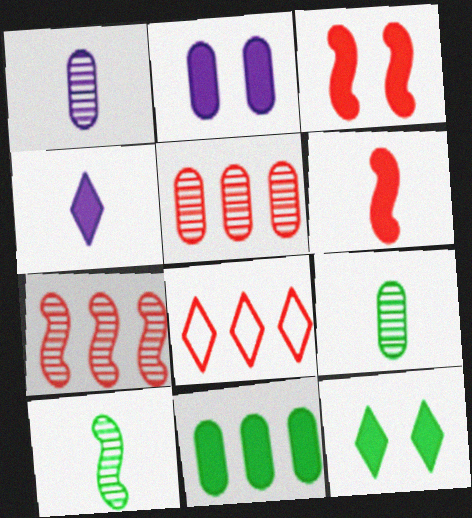[[2, 3, 12], 
[2, 8, 10], 
[3, 4, 11]]